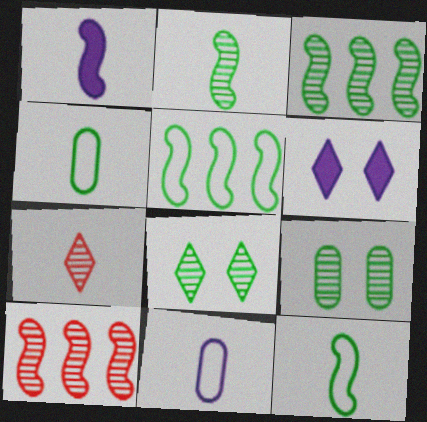[[1, 4, 7], 
[4, 6, 10]]